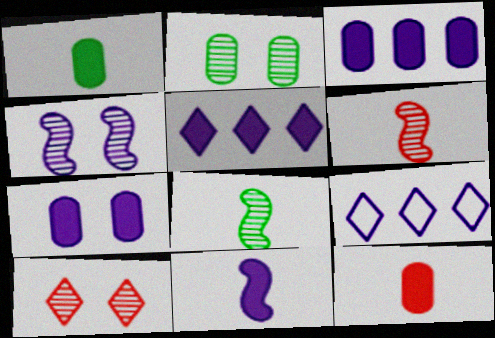[[2, 4, 10], 
[5, 7, 11]]